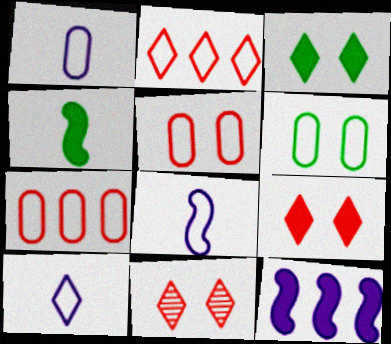[[1, 6, 7], 
[1, 8, 10], 
[2, 6, 8]]